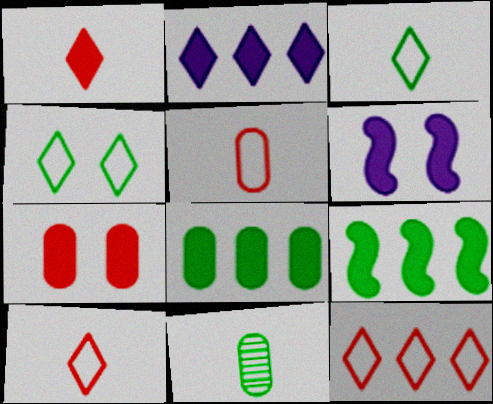[[1, 6, 8], 
[4, 9, 11], 
[6, 11, 12]]